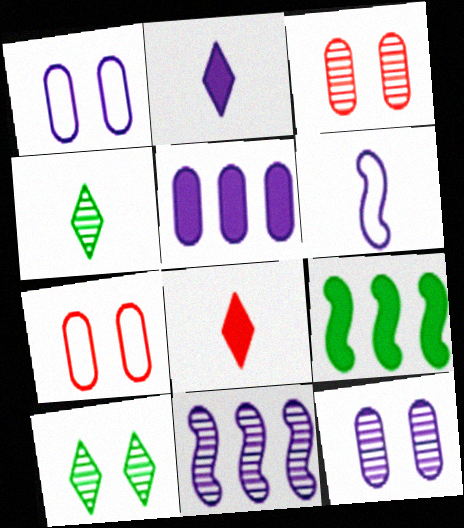[[1, 2, 11], 
[3, 4, 11]]